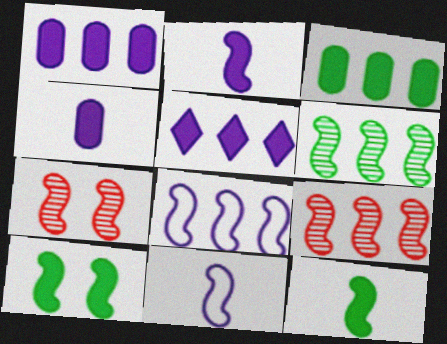[[7, 8, 12], 
[9, 10, 11]]